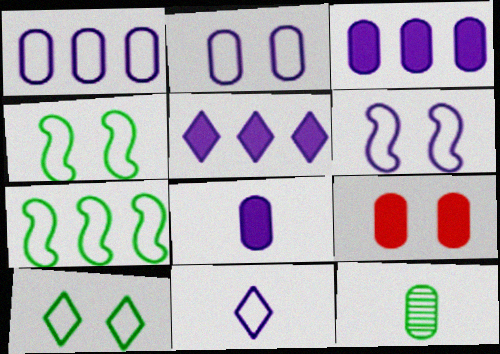[[1, 6, 11], 
[1, 9, 12]]